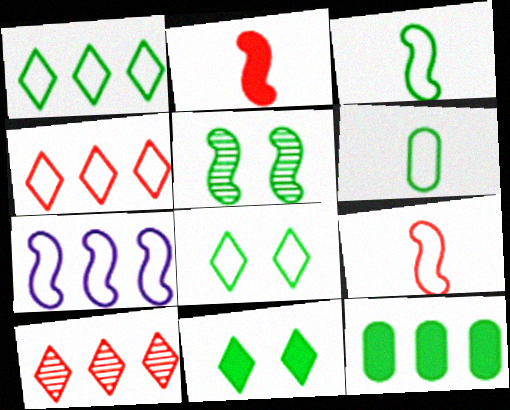[[2, 5, 7], 
[7, 10, 12]]